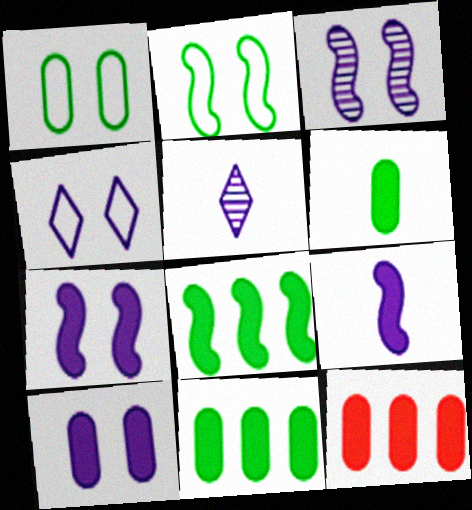[[2, 5, 12], 
[3, 4, 10], 
[6, 10, 12]]